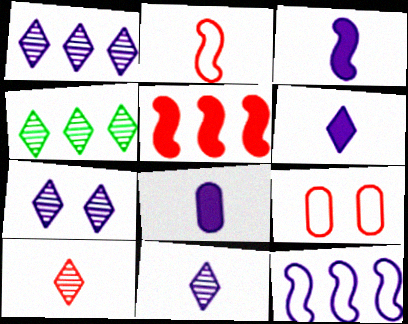[[1, 7, 11], 
[3, 4, 9], 
[3, 6, 8], 
[4, 7, 10], 
[5, 9, 10], 
[7, 8, 12]]